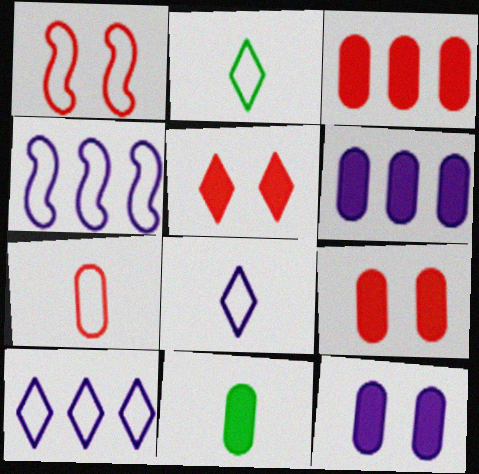[[3, 11, 12], 
[6, 9, 11]]